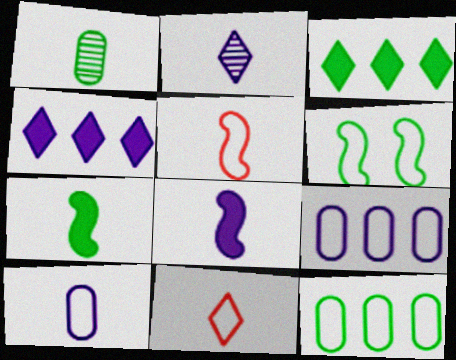[[1, 3, 6], 
[1, 8, 11], 
[2, 8, 10], 
[6, 9, 11]]